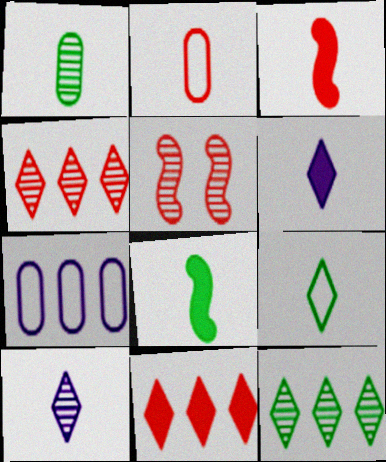[[1, 8, 9], 
[2, 5, 11], 
[2, 8, 10]]